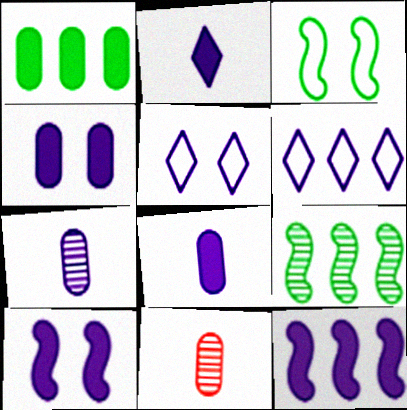[[2, 4, 12], 
[5, 7, 12], 
[6, 7, 10]]